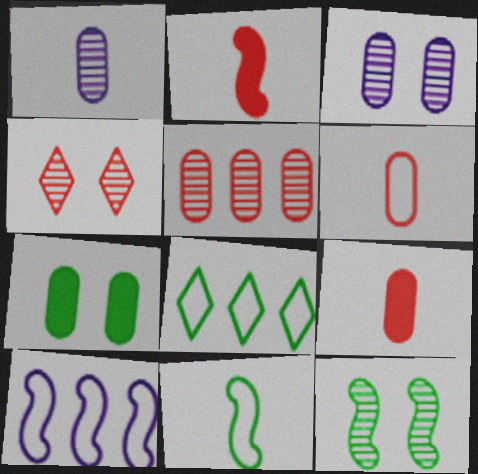[[2, 3, 8], 
[2, 10, 12], 
[3, 4, 12]]